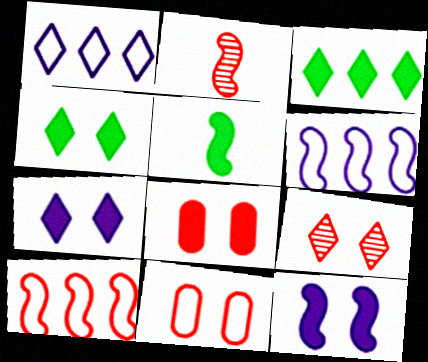[[4, 8, 12]]